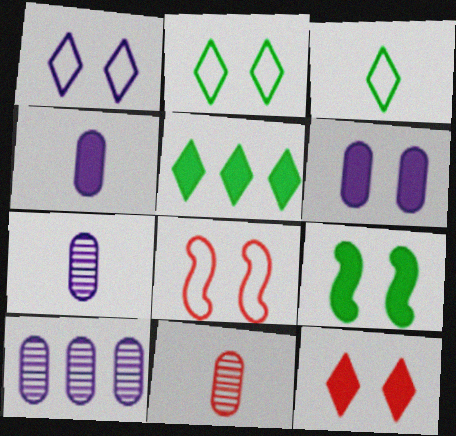[[5, 7, 8], 
[6, 9, 12]]